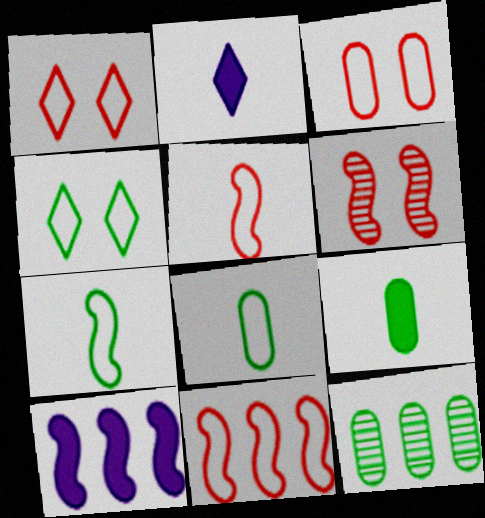[[6, 7, 10]]